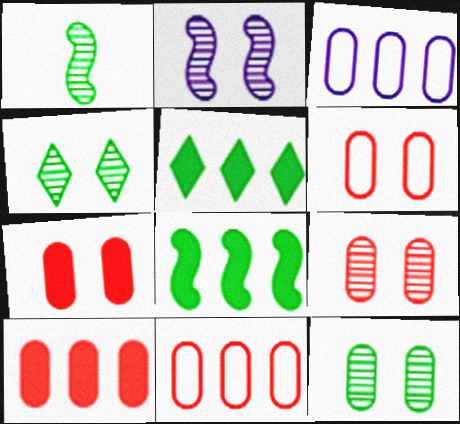[[2, 4, 9], 
[6, 7, 9]]